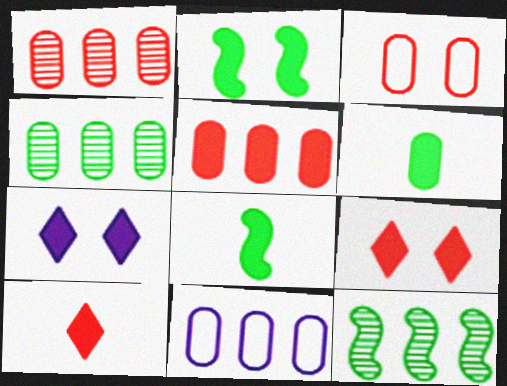[[4, 5, 11], 
[5, 7, 8]]